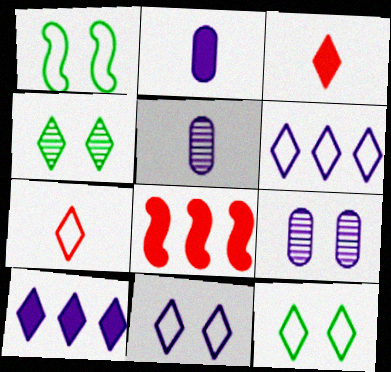[[3, 4, 6], 
[4, 7, 10], 
[5, 8, 12], 
[6, 7, 12]]